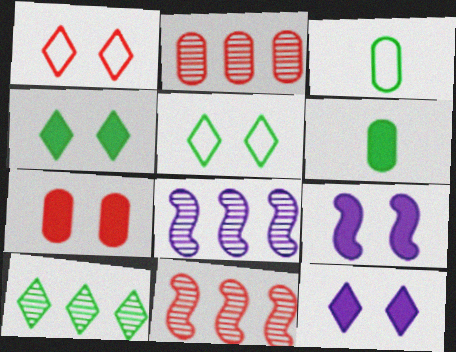[[1, 6, 8], 
[2, 8, 10], 
[3, 11, 12], 
[4, 7, 9]]